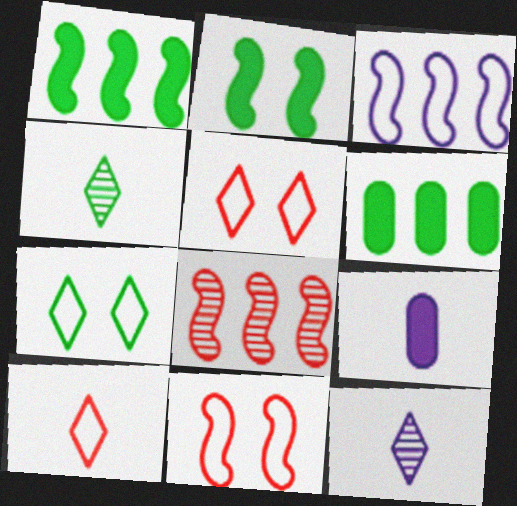[[1, 3, 8], 
[6, 11, 12], 
[7, 8, 9]]